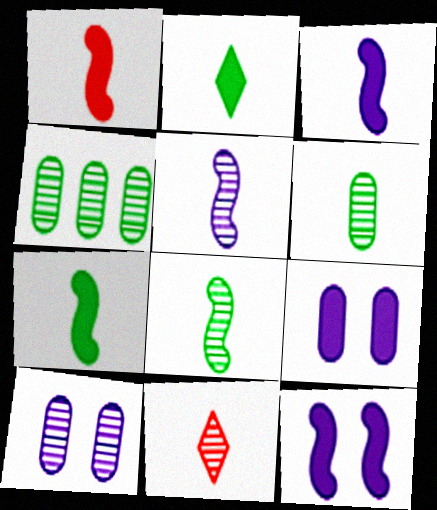[[1, 3, 7], 
[5, 6, 11]]